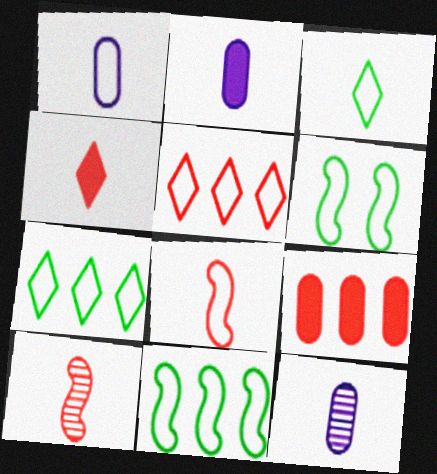[[1, 2, 12], 
[1, 3, 8], 
[1, 5, 6], 
[2, 3, 10]]